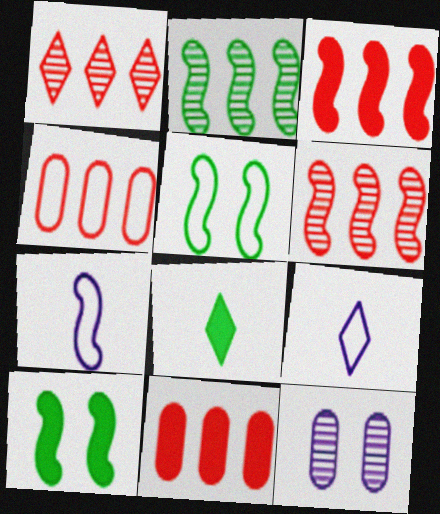[[1, 3, 4], 
[4, 5, 9], 
[6, 7, 10]]